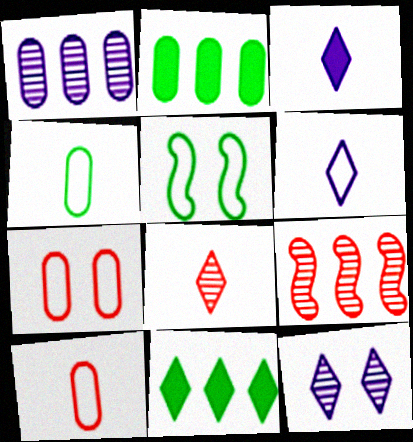[]